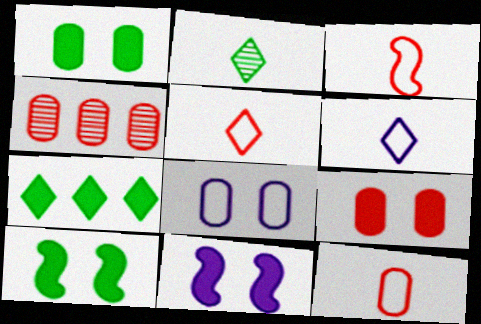[[3, 5, 12], 
[4, 6, 10], 
[4, 9, 12]]